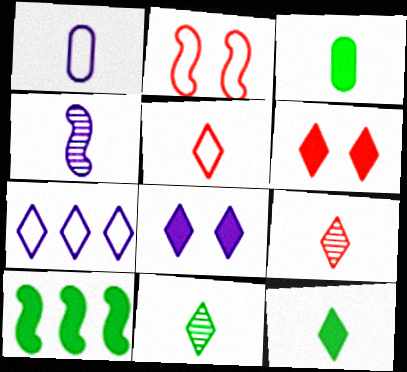[[2, 4, 10], 
[3, 4, 5], 
[6, 7, 11]]